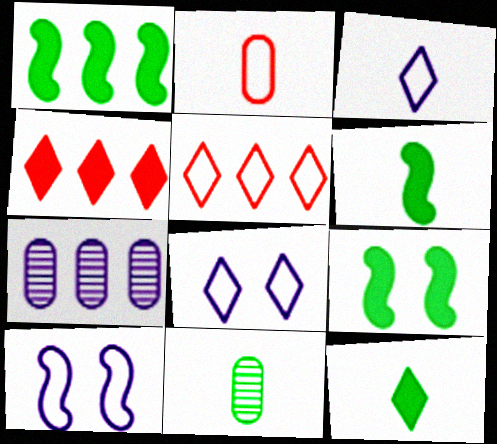[[1, 5, 7], 
[1, 6, 9], 
[4, 10, 11]]